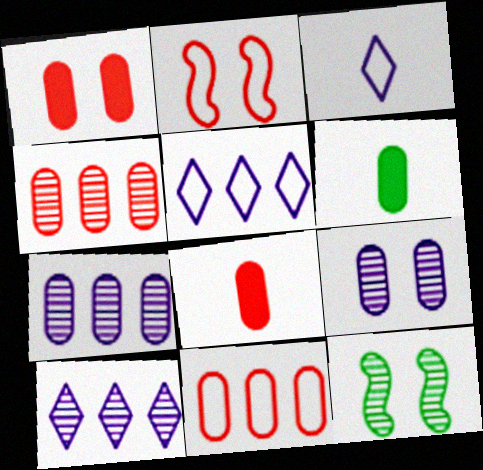[[2, 6, 10], 
[5, 8, 12], 
[6, 9, 11]]